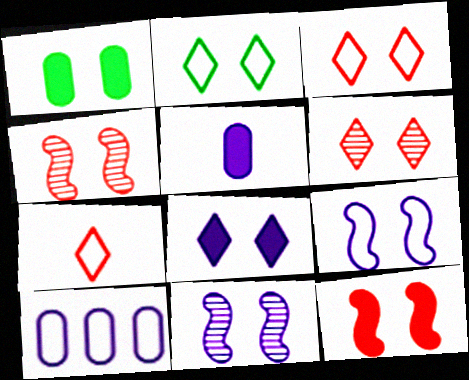[[1, 3, 11], 
[1, 6, 9], 
[1, 8, 12], 
[2, 6, 8]]